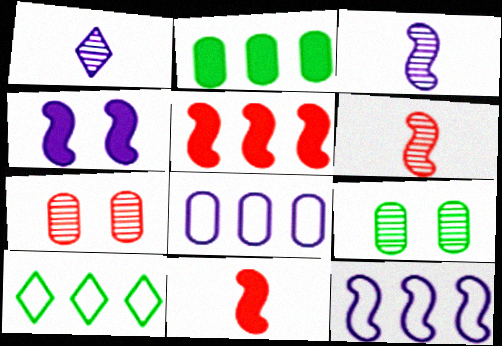[[1, 4, 8], 
[3, 4, 12]]